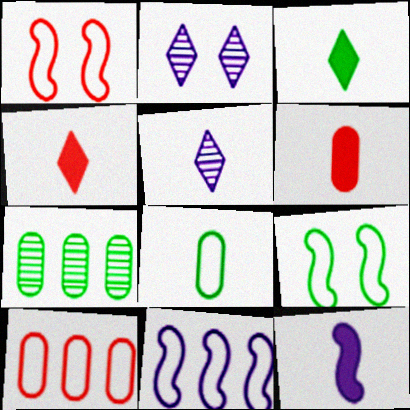[[3, 6, 12], 
[3, 7, 9]]